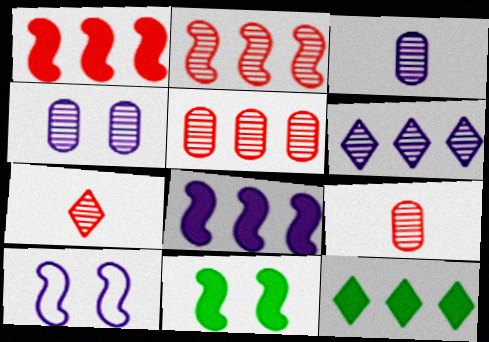[[9, 10, 12]]